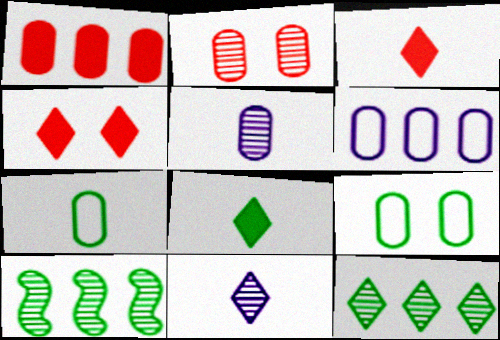[[1, 5, 9], 
[2, 10, 11], 
[8, 9, 10]]